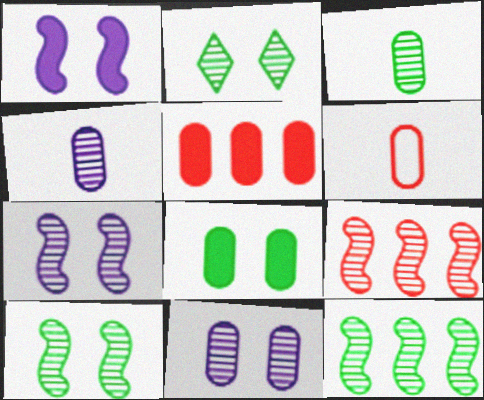[[2, 3, 12], 
[2, 4, 9]]